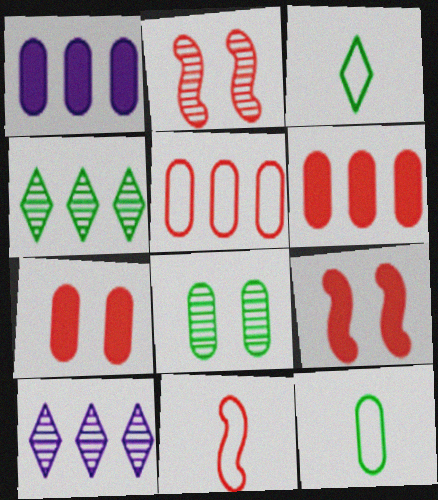[[1, 2, 3], 
[9, 10, 12]]